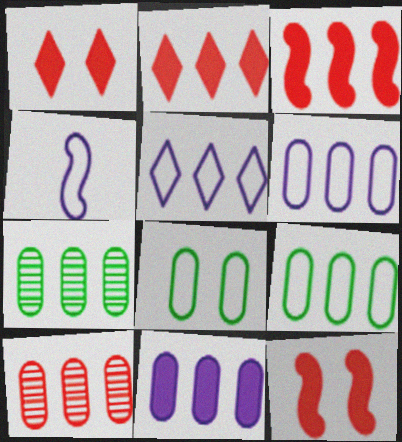[[1, 4, 7], 
[3, 5, 7], 
[9, 10, 11]]